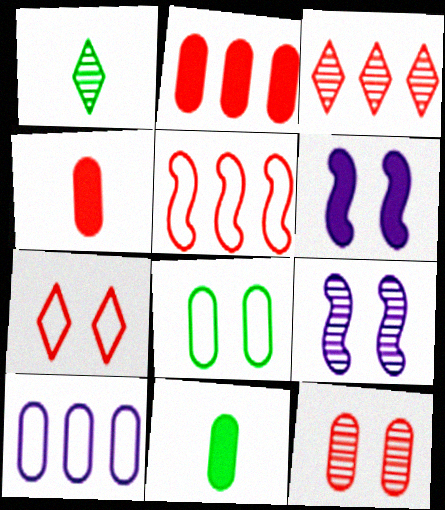[[2, 3, 5], 
[10, 11, 12]]